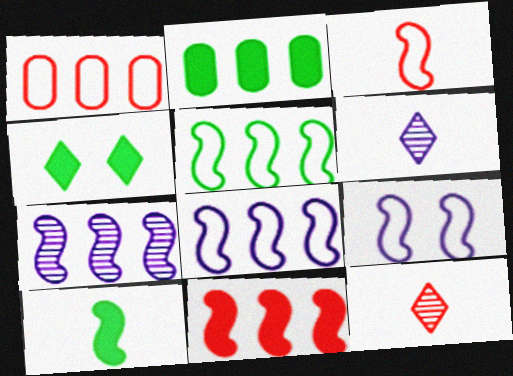[[2, 4, 10], 
[2, 9, 12], 
[3, 5, 9], 
[5, 7, 11]]